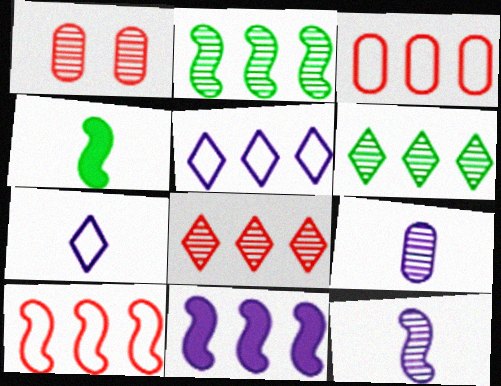[[1, 4, 5], 
[1, 6, 12], 
[2, 10, 11], 
[3, 6, 11]]